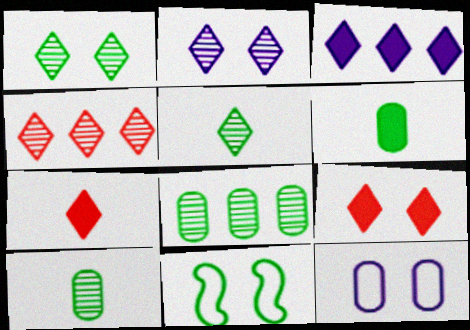[[2, 4, 5]]